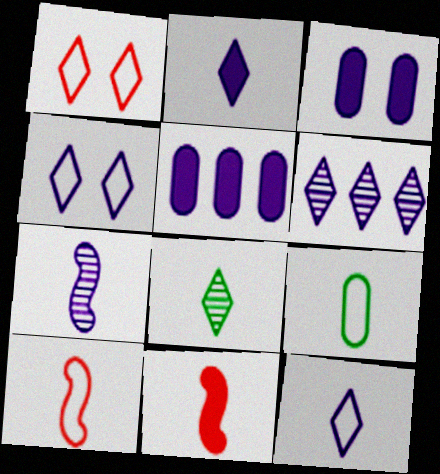[[2, 4, 6], 
[4, 5, 7], 
[9, 10, 12]]